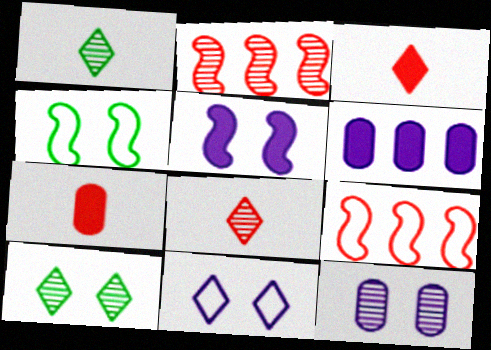[[1, 2, 12], 
[4, 6, 8], 
[5, 11, 12]]